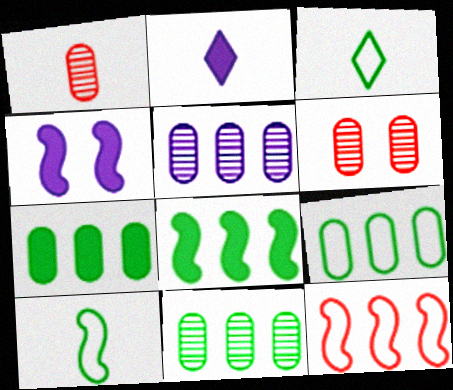[[1, 2, 10], 
[7, 9, 11]]